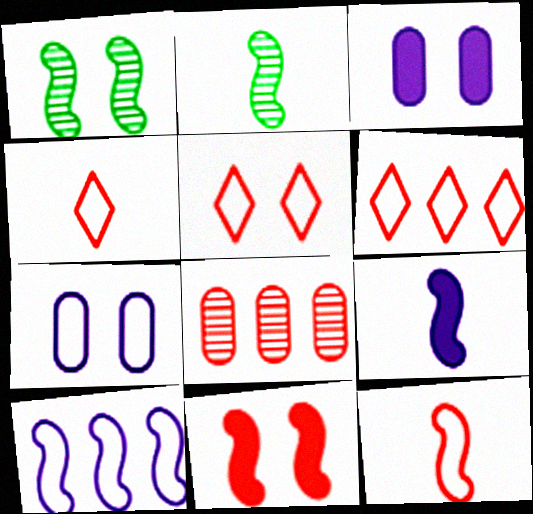[[1, 3, 5], 
[2, 3, 6], 
[2, 9, 12], 
[2, 10, 11], 
[4, 5, 6], 
[4, 8, 11]]